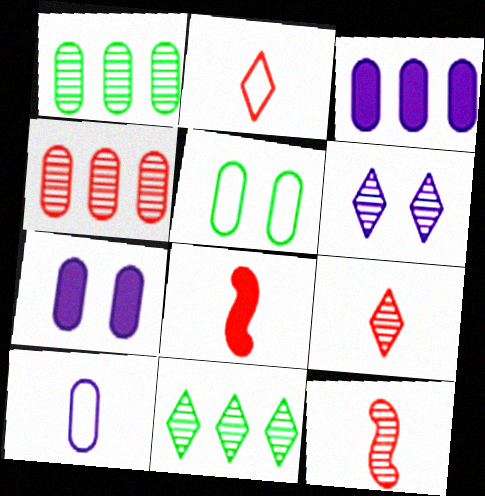[[1, 6, 12], 
[6, 9, 11]]